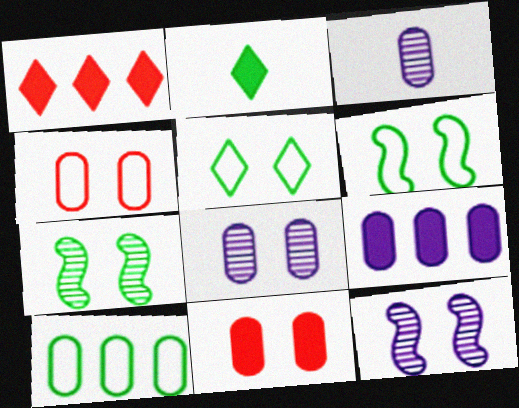[[1, 3, 6], 
[2, 7, 10], 
[3, 10, 11], 
[5, 11, 12]]